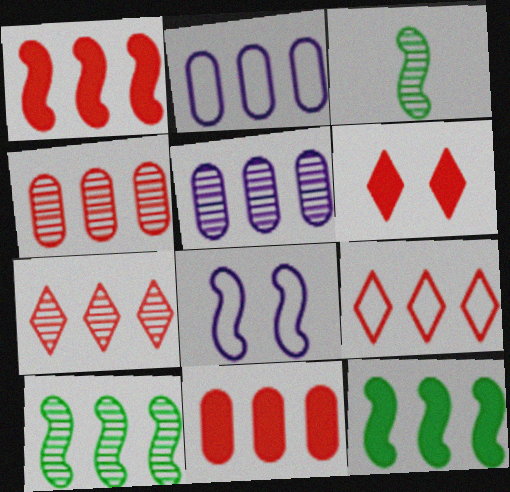[[1, 3, 8], 
[1, 4, 9], 
[2, 3, 6], 
[2, 7, 12], 
[5, 7, 10], 
[5, 9, 12]]